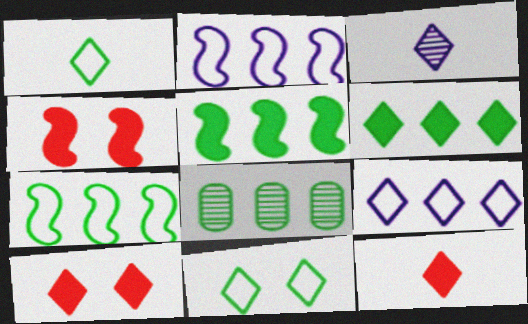[[1, 3, 12], 
[6, 7, 8]]